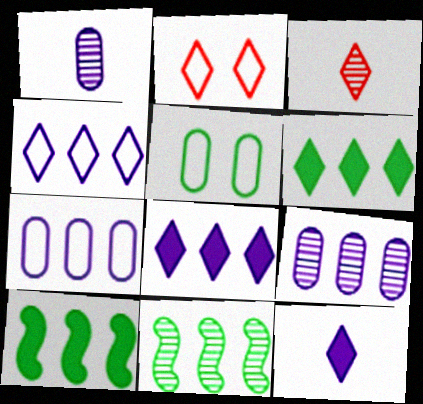[[1, 2, 10]]